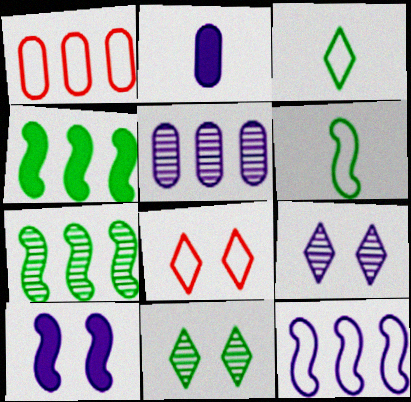[[2, 7, 8], 
[2, 9, 12]]